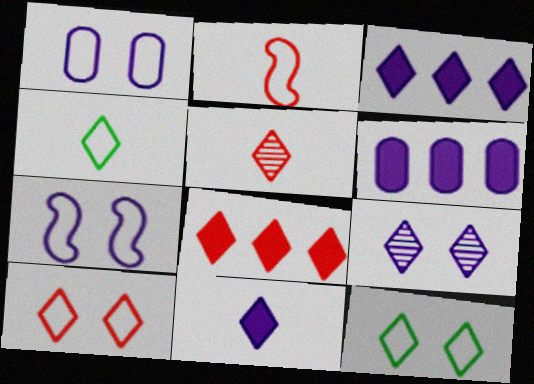[[3, 5, 12], 
[4, 5, 11], 
[4, 8, 9], 
[5, 8, 10]]